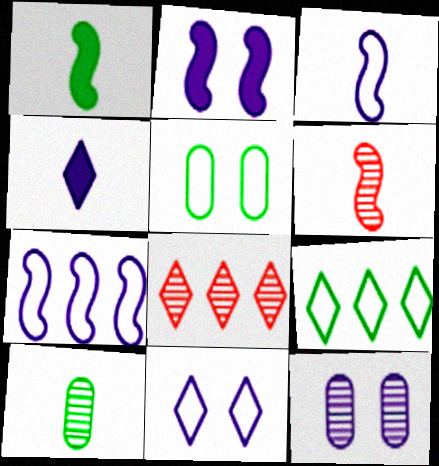[[1, 3, 6], 
[2, 11, 12], 
[4, 7, 12]]